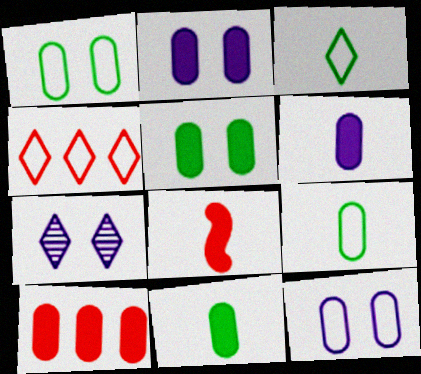[[2, 10, 11], 
[5, 6, 10]]